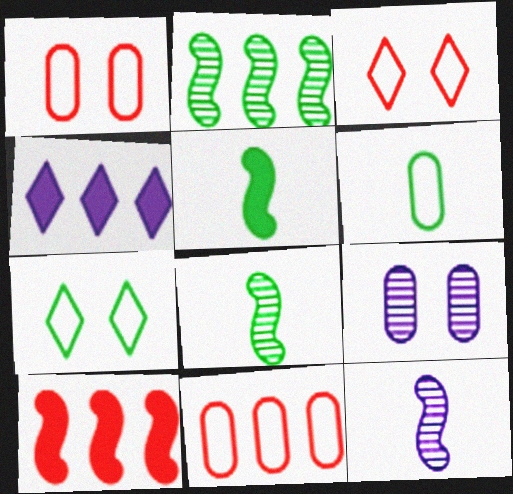[[1, 4, 8], 
[2, 4, 11]]